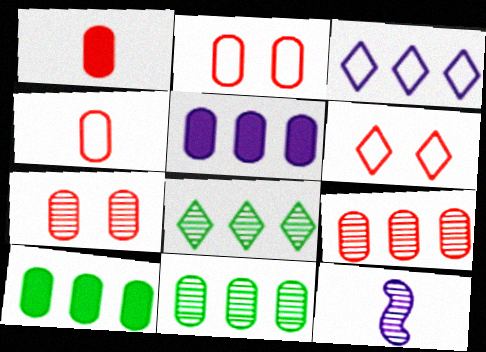[[1, 2, 9], 
[6, 10, 12], 
[7, 8, 12]]